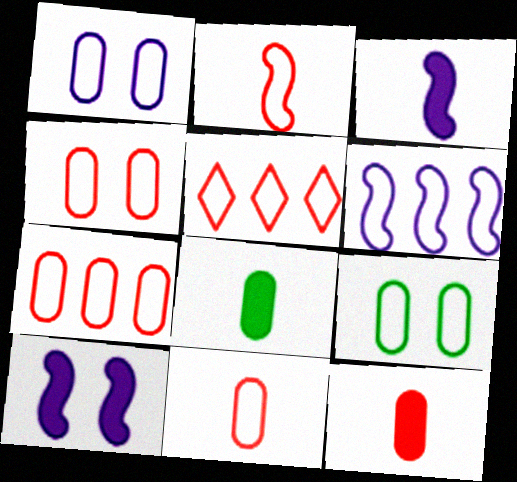[[1, 4, 9], 
[2, 4, 5], 
[4, 7, 11]]